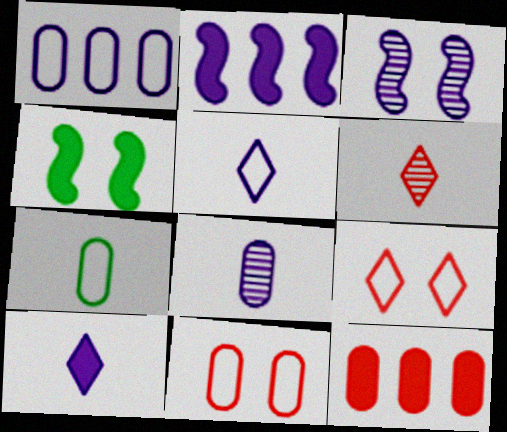[[1, 3, 10], 
[1, 4, 6], 
[1, 7, 11], 
[4, 10, 12]]